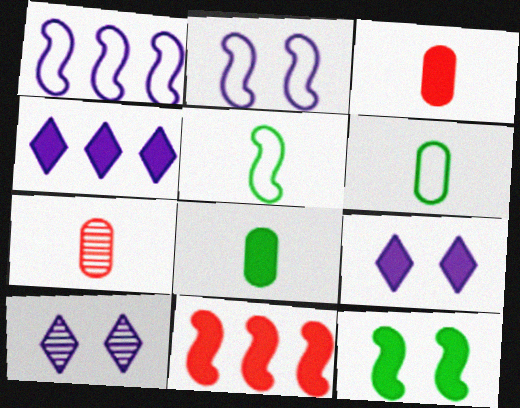[[3, 4, 12], 
[6, 10, 11], 
[8, 9, 11]]